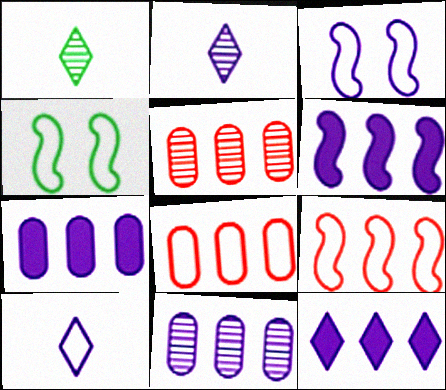[[2, 3, 7], 
[4, 8, 10], 
[6, 7, 12]]